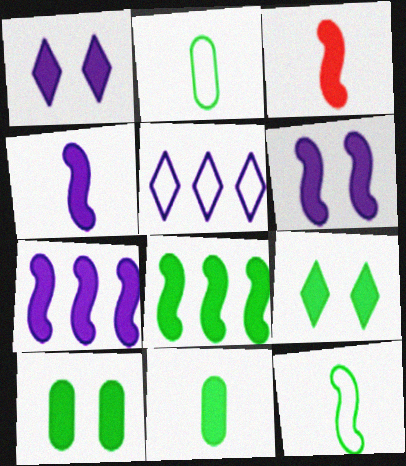[[3, 6, 8], 
[4, 6, 7], 
[8, 9, 11]]